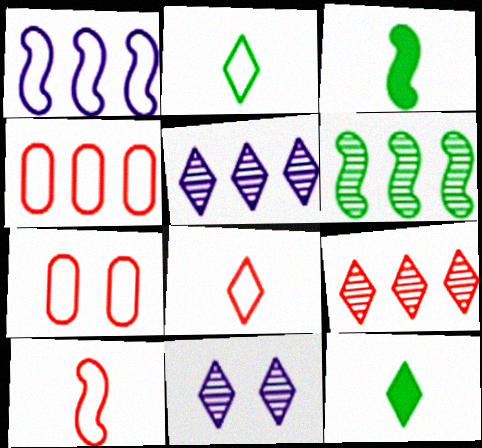[[1, 2, 7], 
[3, 4, 11], 
[3, 5, 7]]